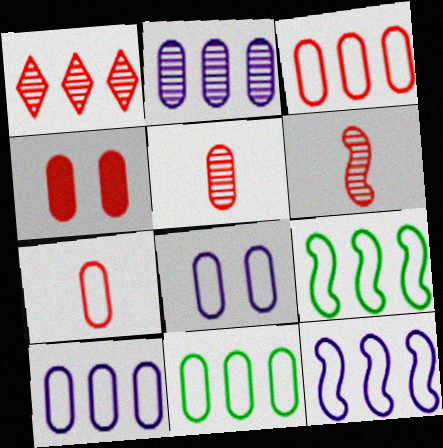[[3, 4, 5], 
[3, 10, 11], 
[7, 8, 11]]